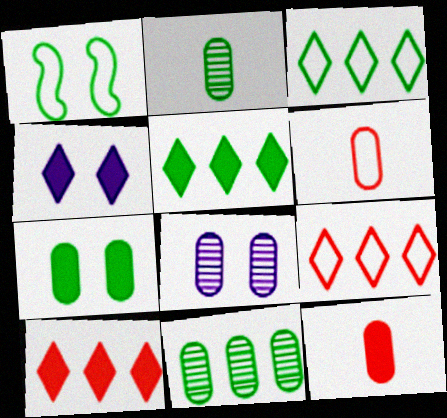[[1, 2, 5]]